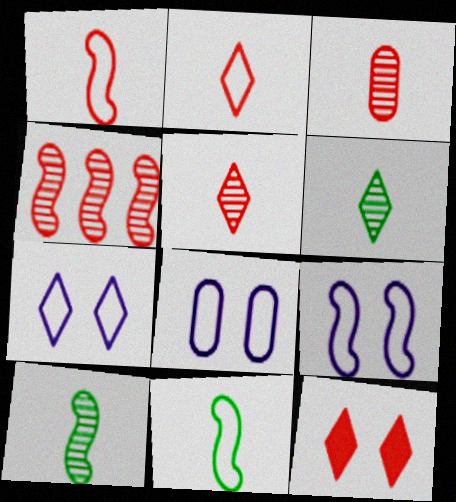[[7, 8, 9]]